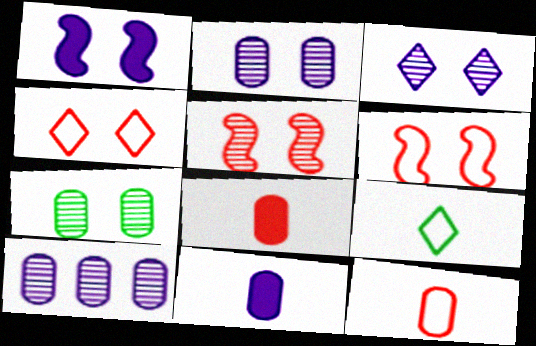[[1, 4, 7], 
[3, 5, 7]]